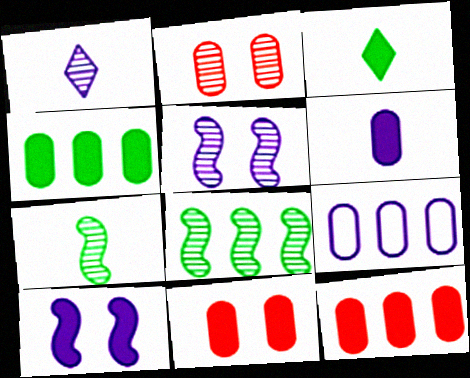[[1, 2, 8], 
[1, 9, 10], 
[3, 10, 12], 
[4, 6, 11]]